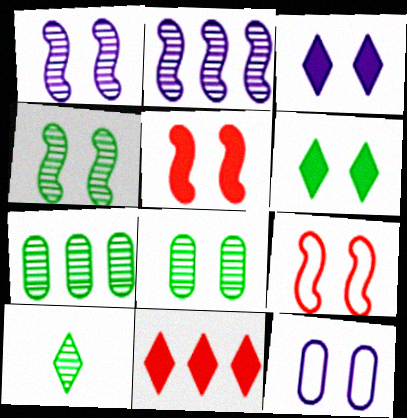[[1, 3, 12], 
[3, 8, 9], 
[4, 7, 10]]